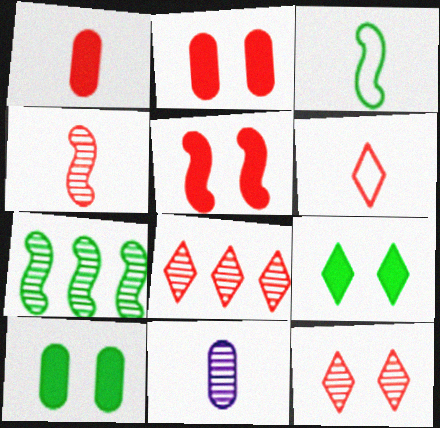[[1, 4, 6], 
[7, 11, 12]]